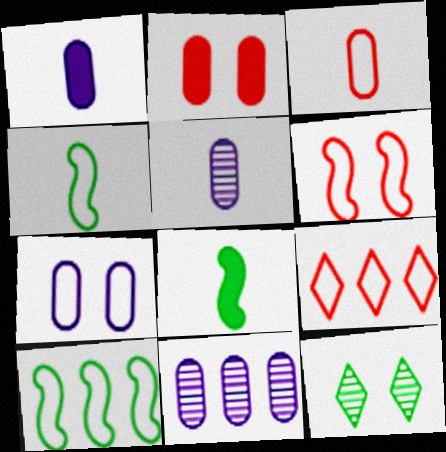[[1, 7, 11], 
[3, 6, 9], 
[4, 7, 9]]